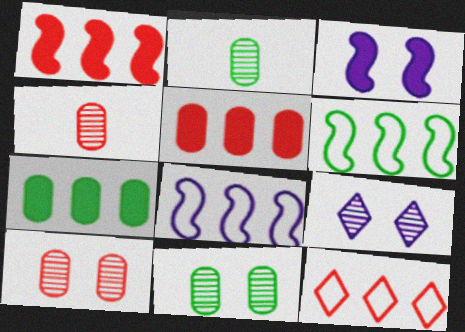[[2, 3, 12]]